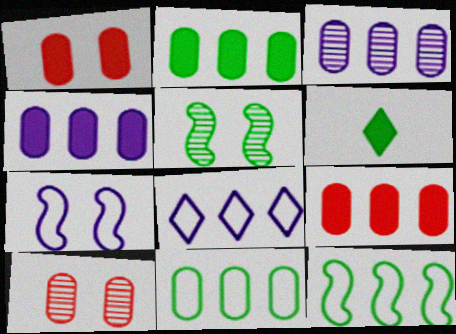[[2, 4, 9], 
[3, 9, 11], 
[5, 6, 11]]